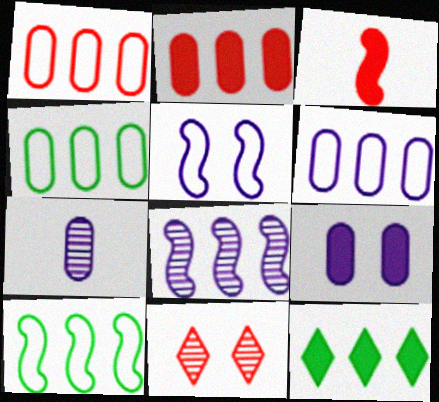[[1, 3, 11], 
[1, 4, 6], 
[1, 8, 12], 
[3, 9, 12], 
[6, 7, 9]]